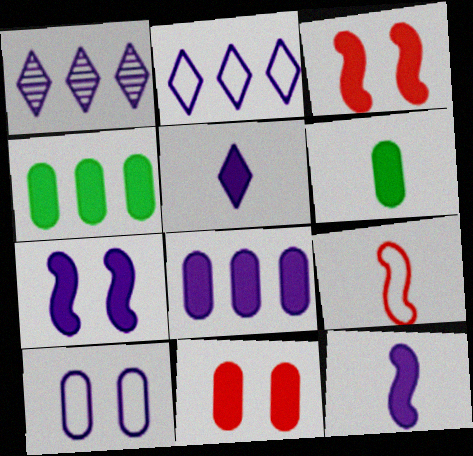[[1, 10, 12], 
[3, 4, 5], 
[5, 7, 8], 
[6, 8, 11]]